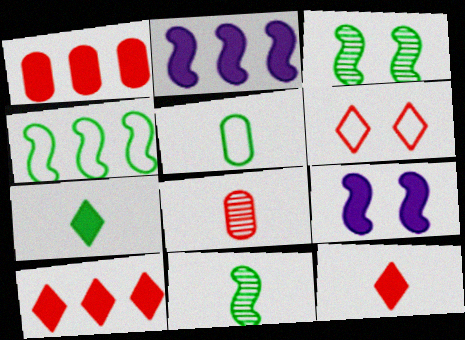[[1, 7, 9], 
[5, 7, 11]]